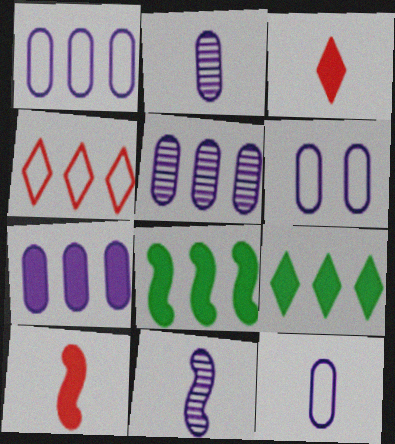[[1, 5, 7], 
[1, 6, 12], 
[2, 6, 7], 
[4, 5, 8]]